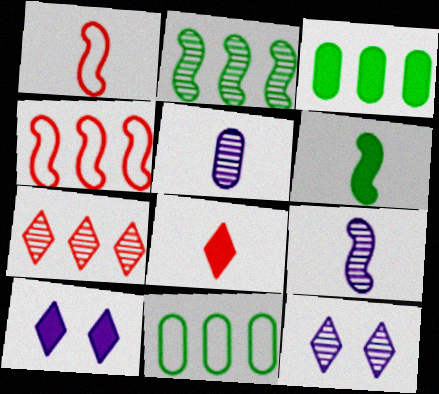[[1, 3, 12], 
[1, 6, 9]]